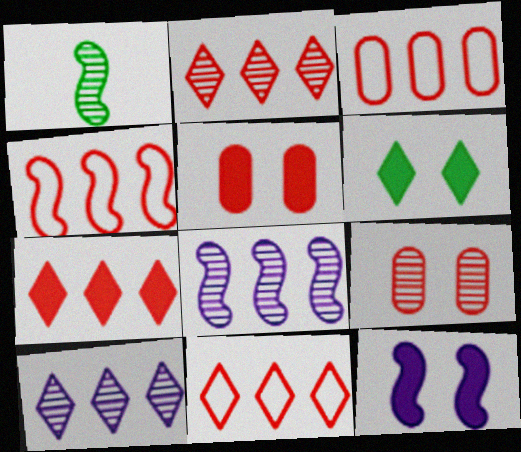[[1, 4, 12], 
[1, 9, 10], 
[2, 7, 11], 
[3, 4, 11], 
[5, 6, 12]]